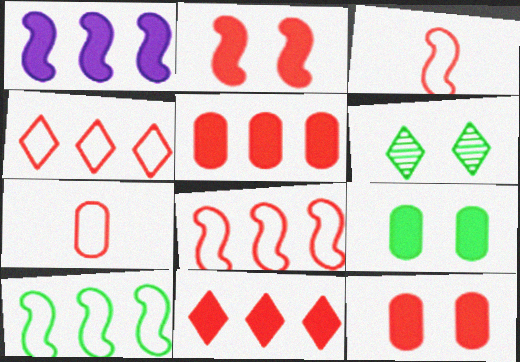[[1, 6, 7]]